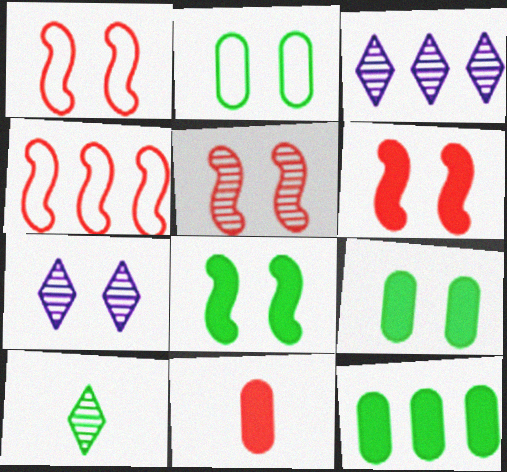[[1, 5, 6], 
[1, 7, 9], 
[2, 6, 7], 
[3, 4, 12]]